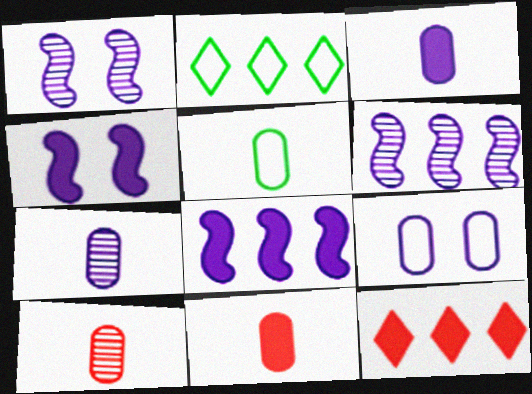[[1, 2, 11], 
[1, 5, 12], 
[2, 4, 10], 
[3, 5, 10], 
[5, 7, 11]]